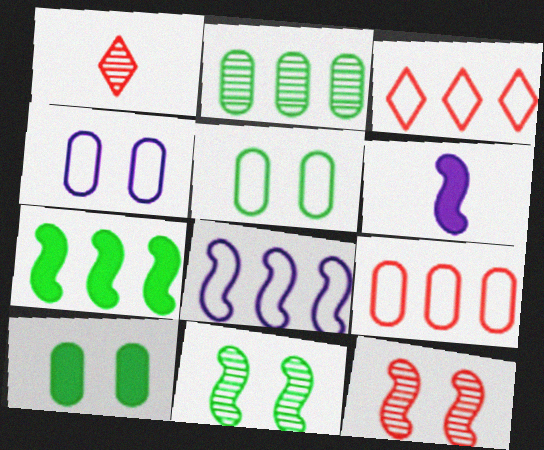[[1, 4, 7], 
[1, 8, 10]]